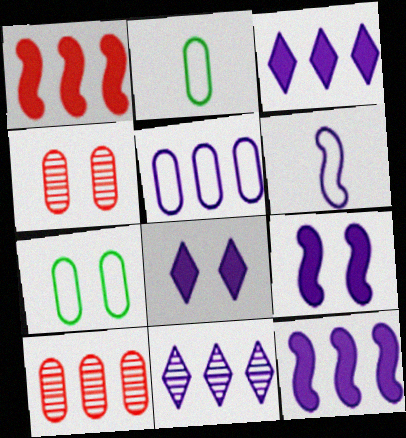[[5, 11, 12]]